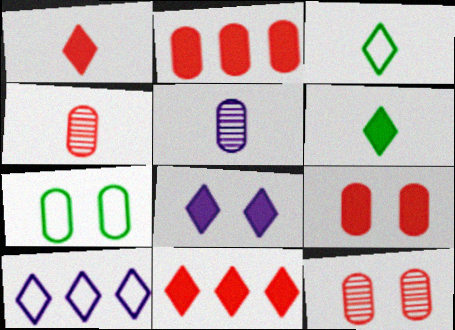[[2, 5, 7], 
[6, 8, 11]]